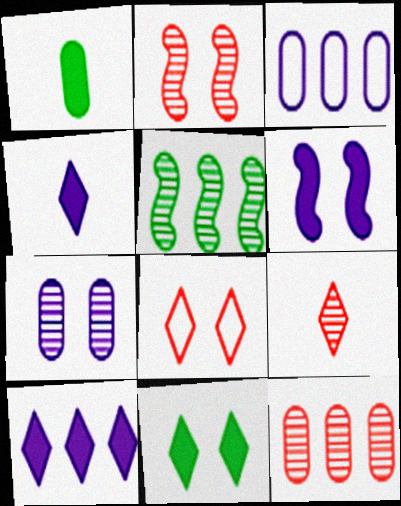[[2, 9, 12], 
[5, 7, 9]]